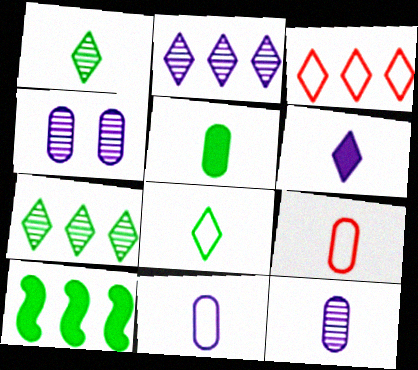[[5, 9, 12]]